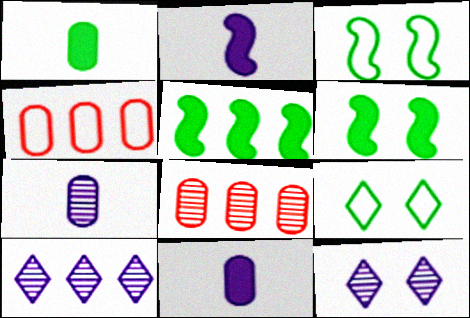[[2, 8, 9], 
[4, 5, 10]]